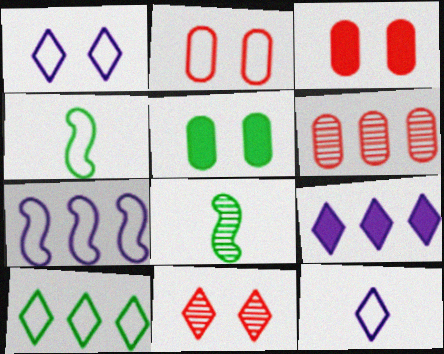[[2, 8, 9], 
[5, 8, 10]]